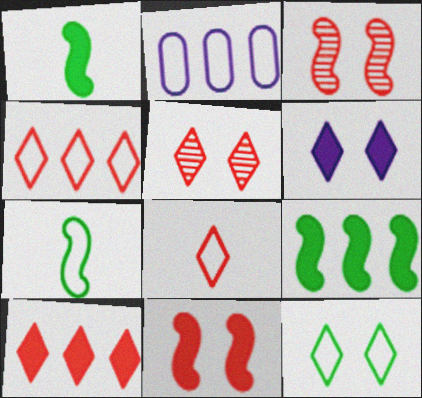[[1, 2, 5], 
[5, 6, 12], 
[5, 8, 10]]